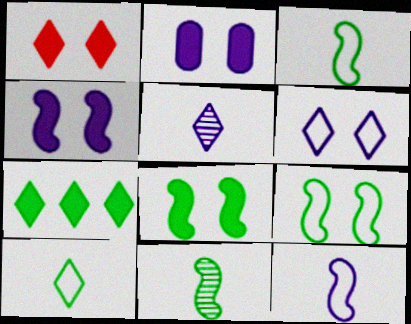[[1, 2, 8]]